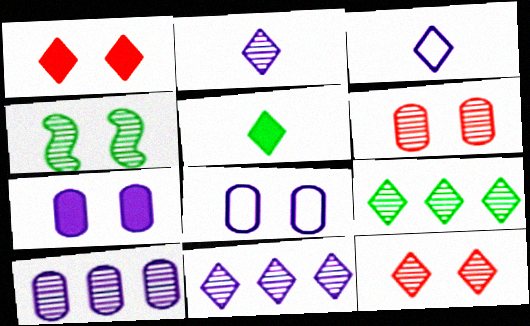[[1, 3, 9], 
[1, 4, 8], 
[2, 9, 12]]